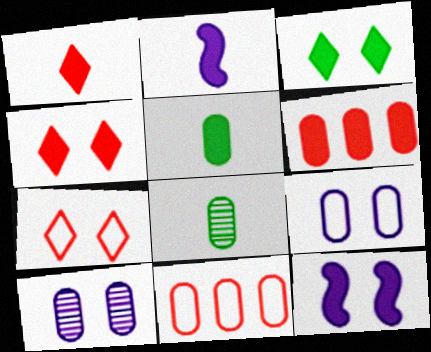[[1, 2, 5], 
[2, 3, 6], 
[5, 10, 11], 
[6, 8, 9]]